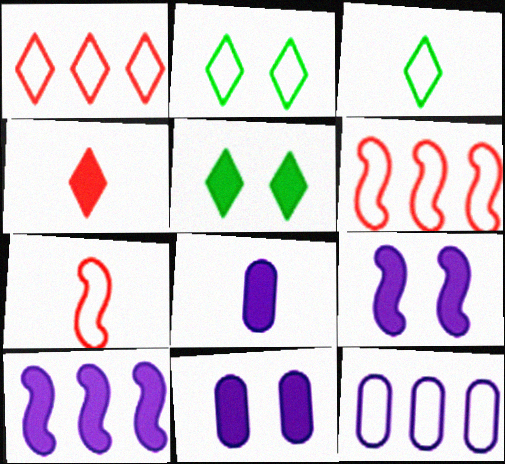[[2, 7, 12]]